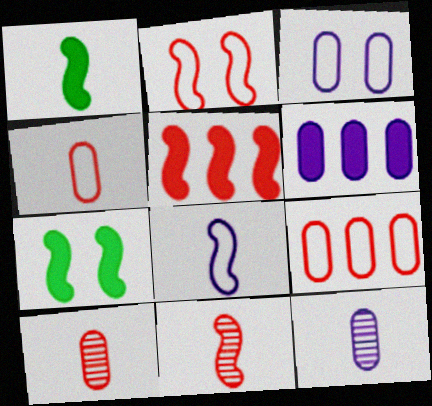[[1, 8, 11], 
[2, 5, 11], 
[3, 6, 12]]